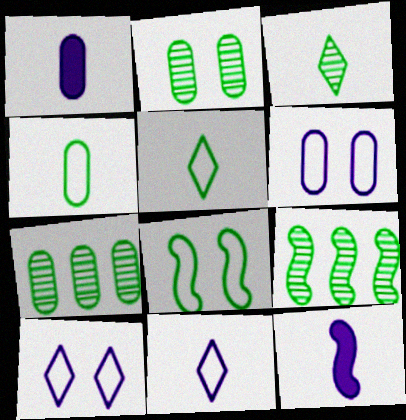[[2, 3, 9]]